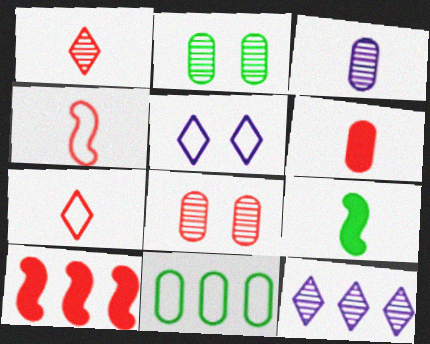[[1, 4, 6], 
[3, 7, 9], 
[4, 5, 11], 
[7, 8, 10], 
[10, 11, 12]]